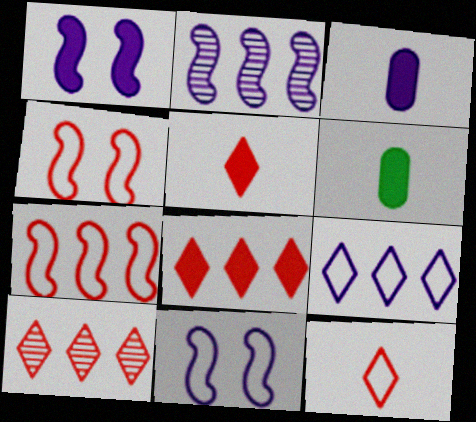[[1, 6, 8], 
[6, 10, 11]]